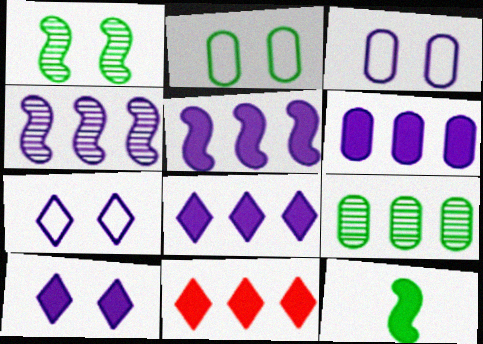[[5, 6, 8]]